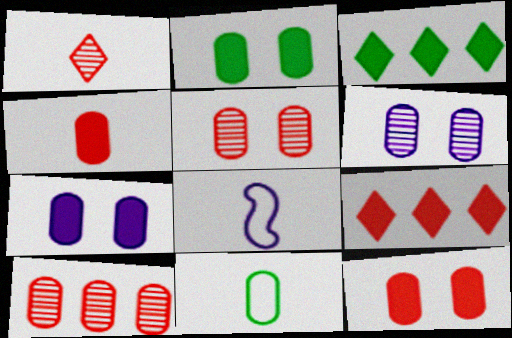[[2, 7, 12], 
[3, 5, 8], 
[7, 10, 11]]